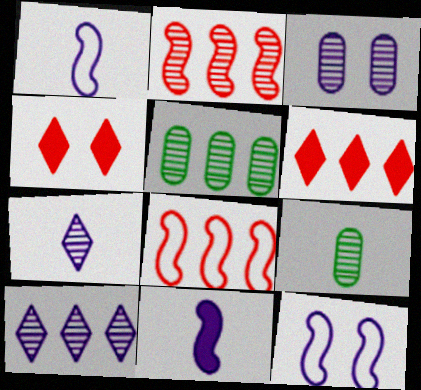[[1, 4, 5], 
[2, 5, 10], 
[6, 9, 12]]